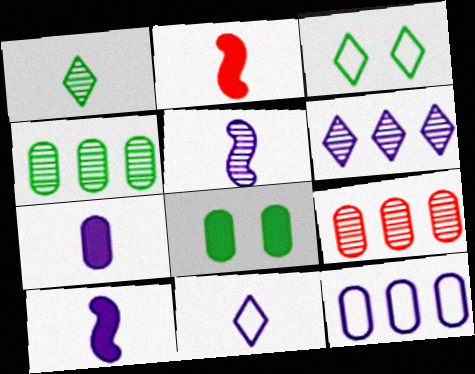[[3, 9, 10], 
[5, 7, 11]]